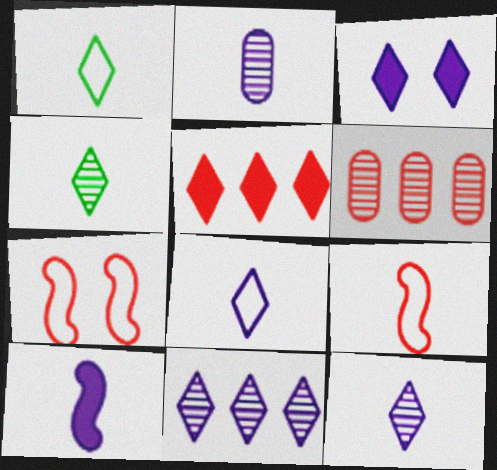[[2, 8, 10], 
[3, 8, 11]]